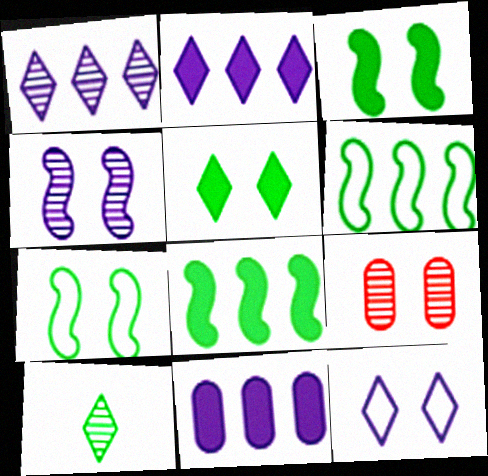[[3, 9, 12]]